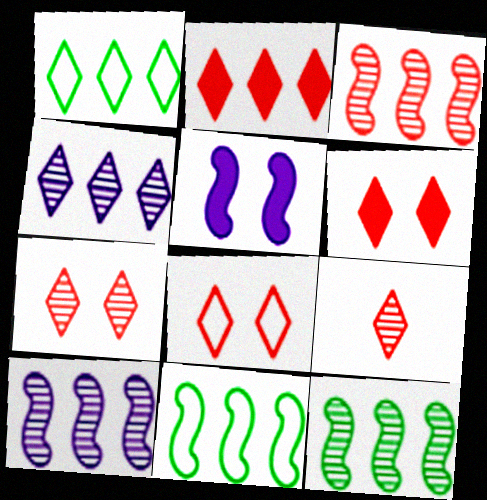[[1, 2, 4], 
[2, 8, 9], 
[3, 10, 12], 
[6, 7, 8]]